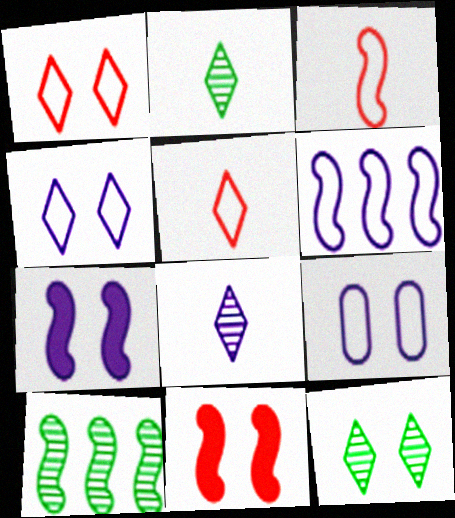[[3, 7, 10], 
[9, 11, 12]]